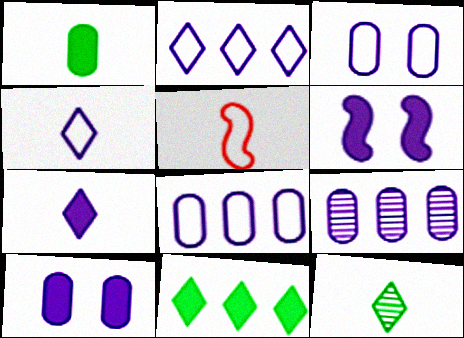[[4, 6, 9]]